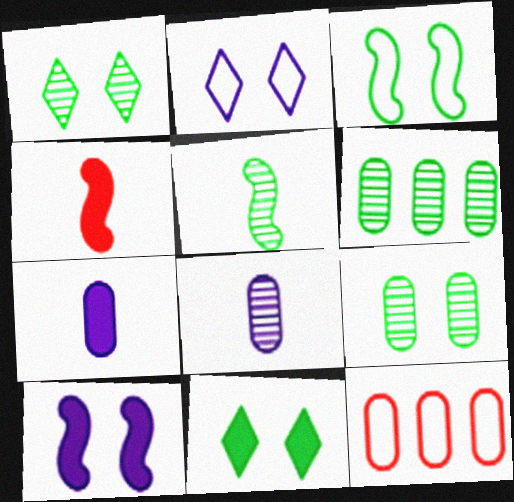[[1, 5, 6], 
[2, 4, 6], 
[3, 9, 11], 
[7, 9, 12]]